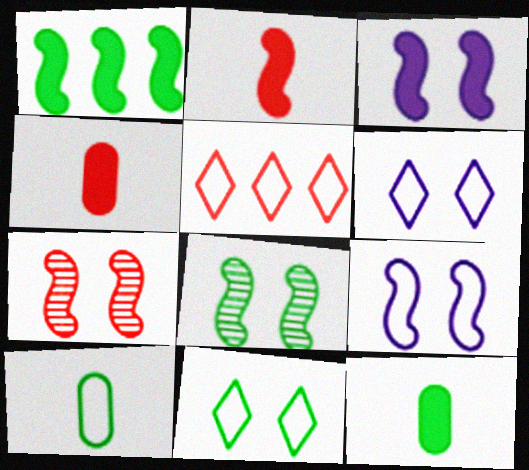[[1, 2, 3], 
[4, 5, 7], 
[5, 9, 10]]